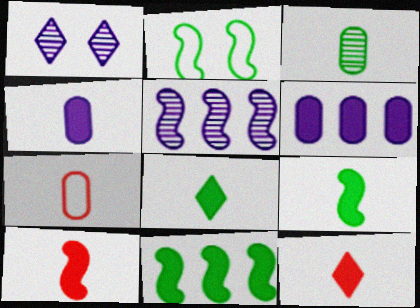[[1, 7, 11], 
[2, 5, 10], 
[3, 4, 7], 
[4, 8, 10], 
[4, 9, 12]]